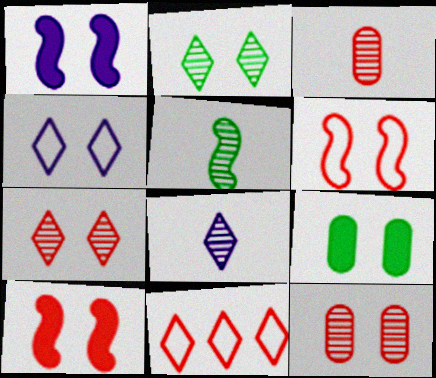[[3, 5, 8], 
[3, 10, 11]]